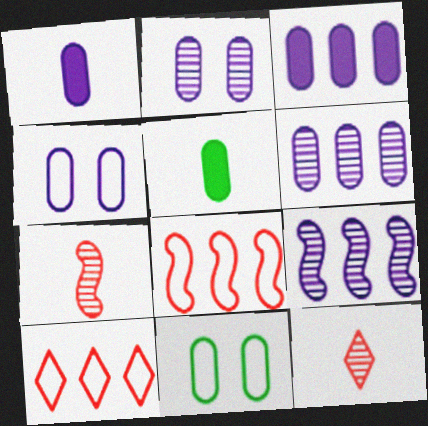[[1, 4, 6]]